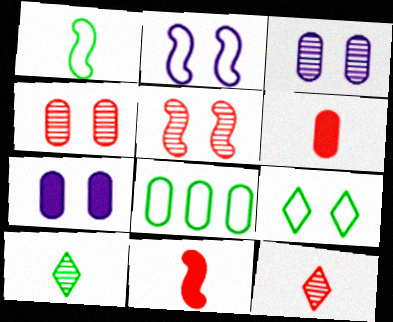[[1, 8, 9], 
[3, 6, 8], 
[5, 7, 9]]